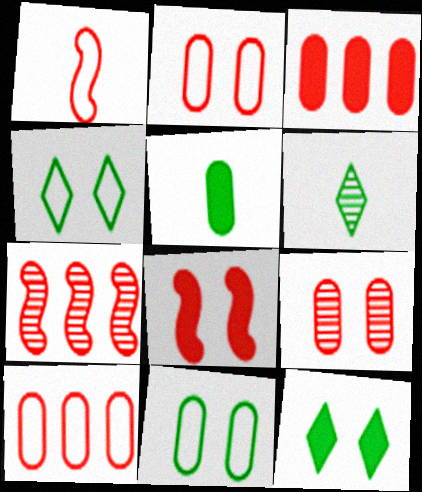[[1, 7, 8]]